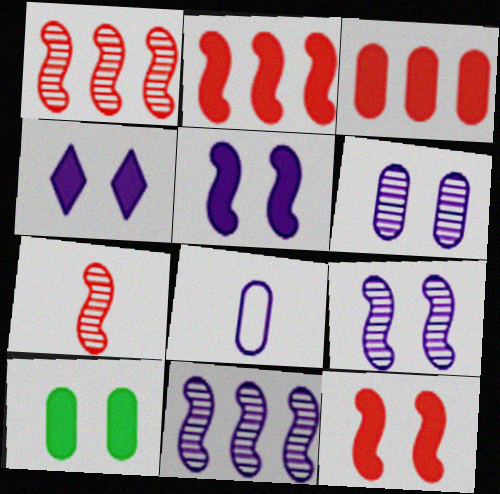[[4, 8, 11], 
[4, 10, 12]]